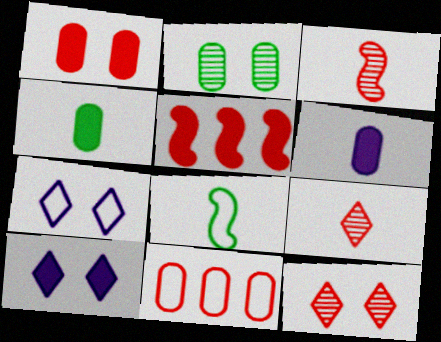[[2, 6, 11], 
[4, 5, 10], 
[6, 8, 9], 
[7, 8, 11]]